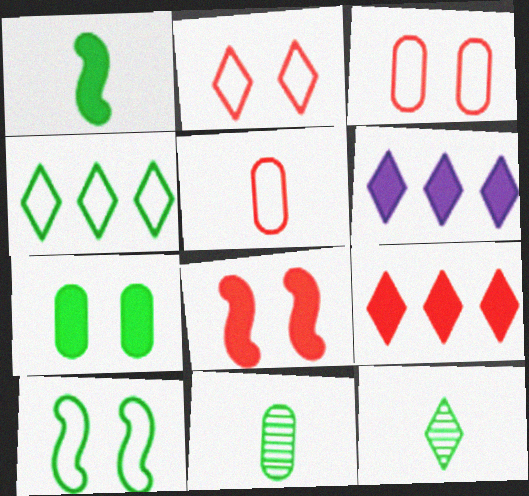[[2, 6, 12]]